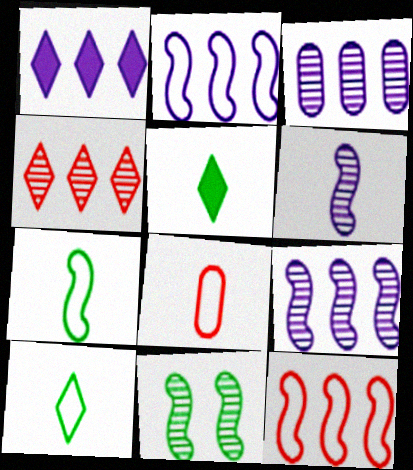[[1, 2, 3], 
[1, 8, 11], 
[5, 6, 8]]